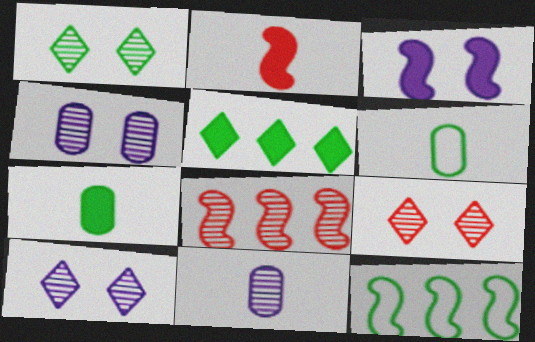[[1, 7, 12], 
[1, 8, 11], 
[1, 9, 10]]